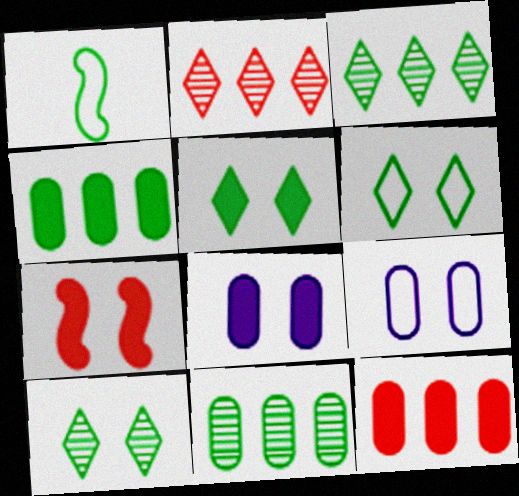[[1, 2, 8], 
[1, 4, 10], 
[1, 5, 11], 
[5, 6, 10], 
[5, 7, 8], 
[7, 9, 10]]